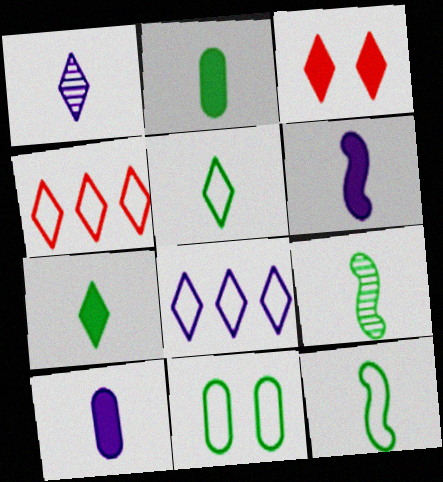[[2, 5, 9]]